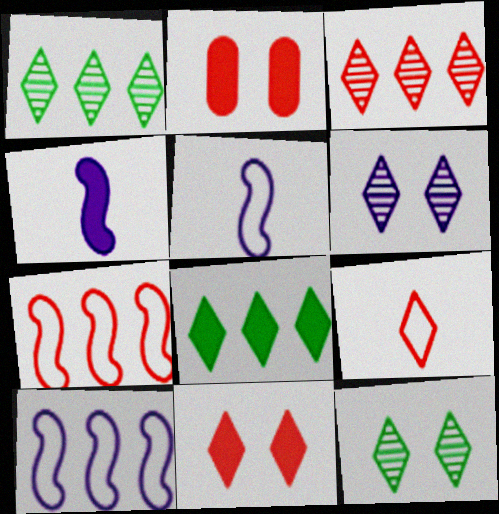[[1, 2, 5], 
[2, 4, 8], 
[3, 9, 11], 
[6, 8, 9]]